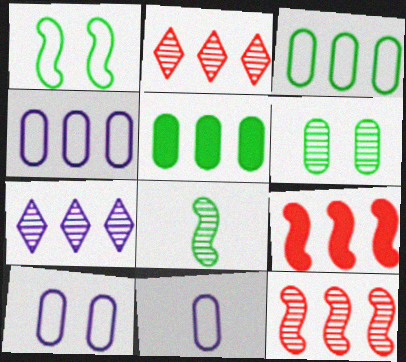[[3, 7, 9], 
[4, 10, 11]]